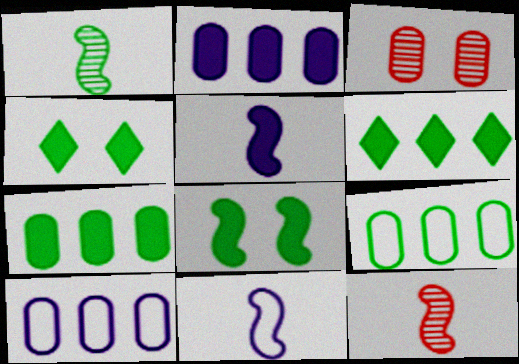[[1, 4, 9], 
[3, 6, 11], 
[4, 10, 12]]